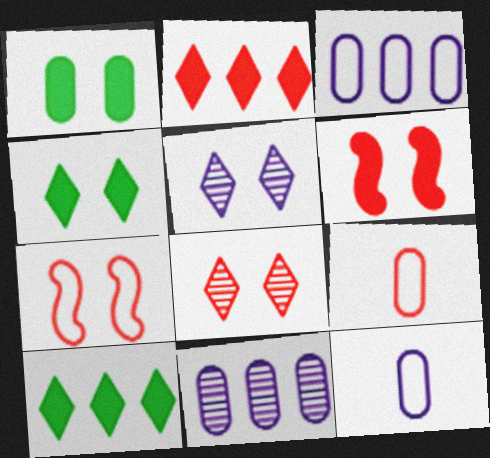[[1, 5, 7], 
[1, 9, 11]]